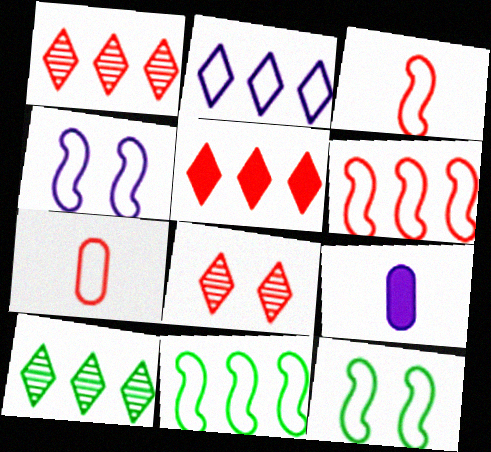[[1, 9, 12], 
[2, 5, 10], 
[2, 7, 12], 
[3, 4, 11], 
[8, 9, 11]]